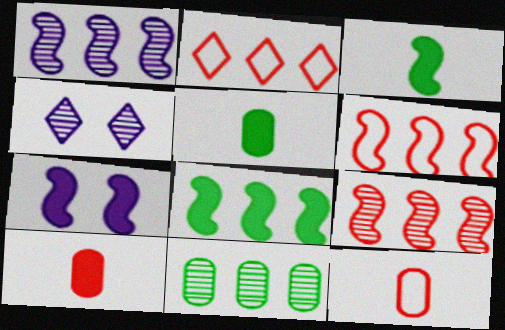[[1, 6, 8], 
[4, 5, 6], 
[4, 8, 12]]